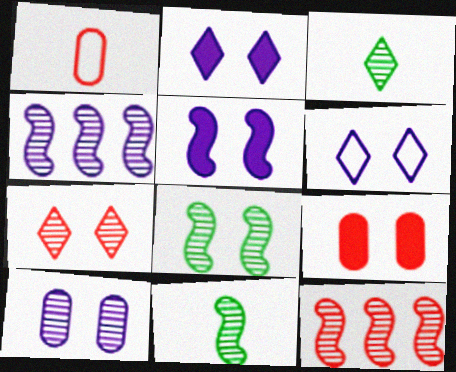[[3, 10, 12], 
[5, 6, 10], 
[6, 8, 9], 
[7, 8, 10]]